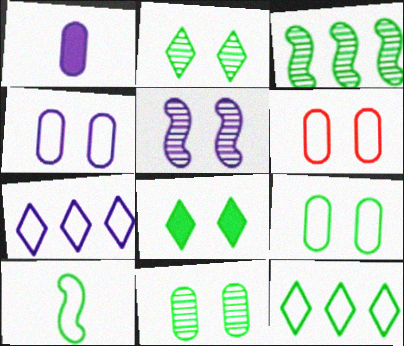[[1, 5, 7], 
[4, 6, 9], 
[5, 6, 8], 
[6, 7, 10], 
[9, 10, 12]]